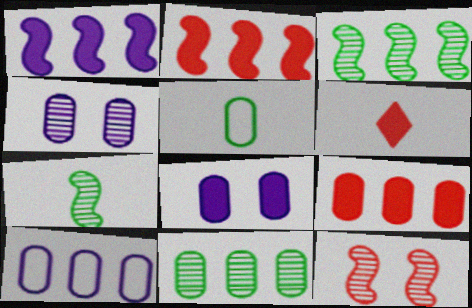[[4, 5, 9], 
[9, 10, 11]]